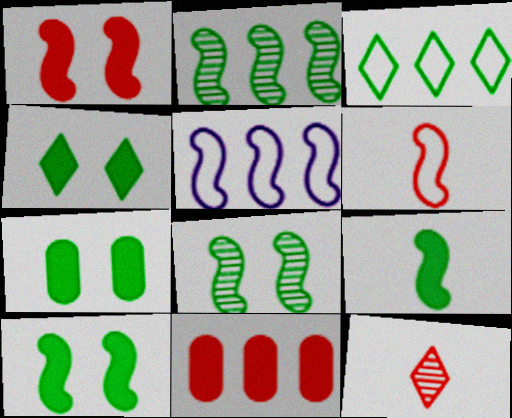[[4, 7, 10], 
[5, 7, 12]]